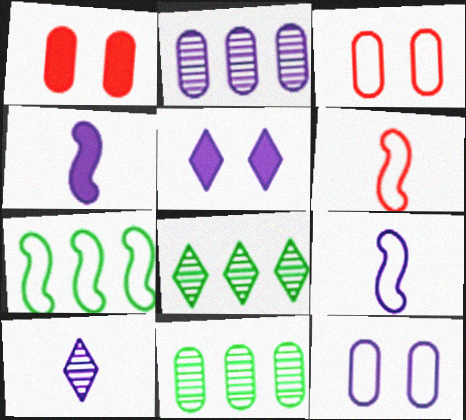[[1, 7, 10], 
[1, 8, 9], 
[2, 5, 9], 
[3, 4, 8], 
[5, 6, 11]]